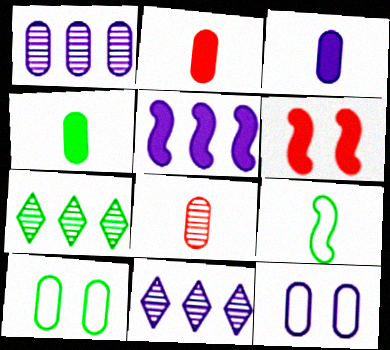[[1, 2, 10], 
[1, 3, 12], 
[2, 3, 4]]